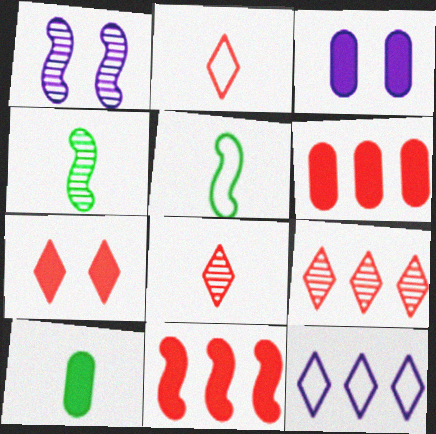[[1, 5, 11], 
[2, 7, 9], 
[3, 5, 9], 
[3, 6, 10]]